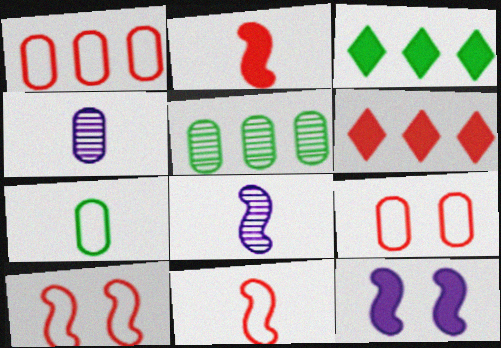[[3, 4, 10], 
[3, 8, 9]]